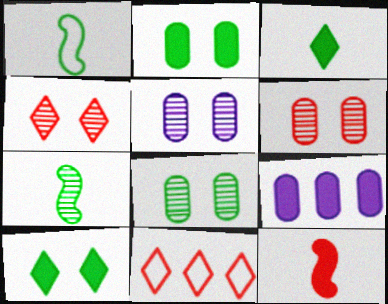[[1, 4, 9], 
[5, 6, 8], 
[6, 11, 12], 
[9, 10, 12]]